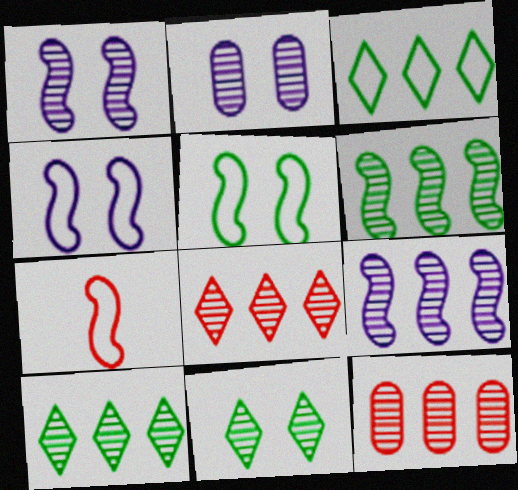[[9, 10, 12]]